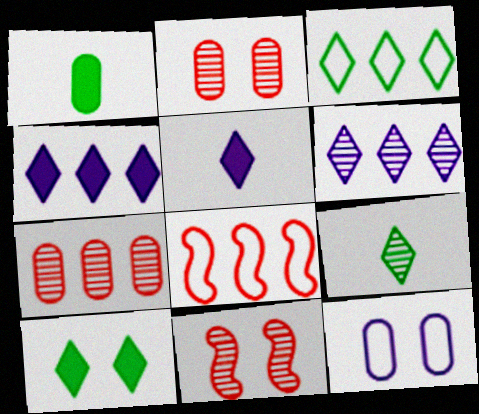[[1, 7, 12], 
[3, 9, 10], 
[10, 11, 12]]